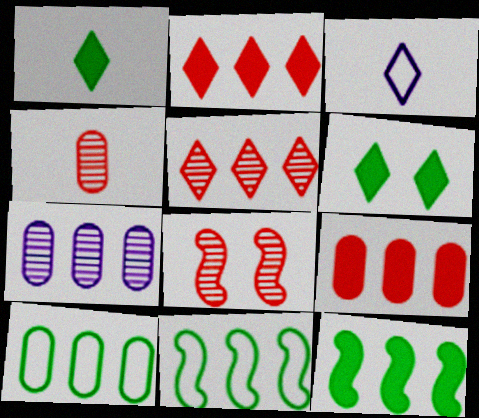[[2, 7, 11], 
[3, 5, 6], 
[4, 5, 8], 
[7, 9, 10]]